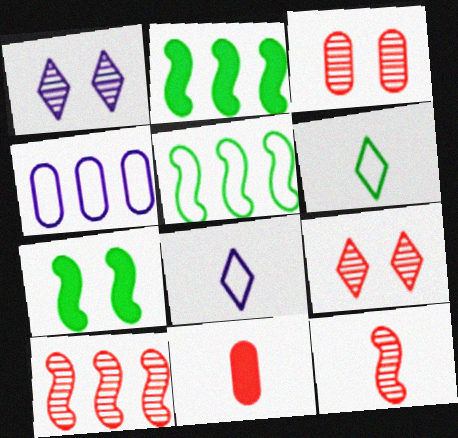[[1, 5, 11], 
[2, 3, 8]]